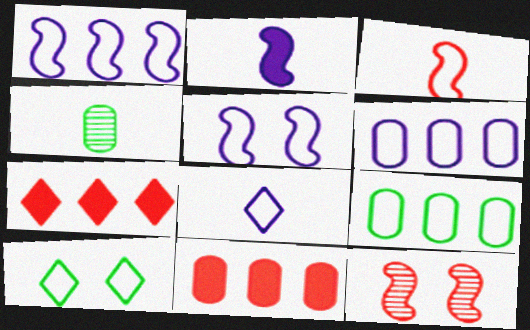[[3, 6, 10], 
[4, 5, 7], 
[5, 6, 8]]